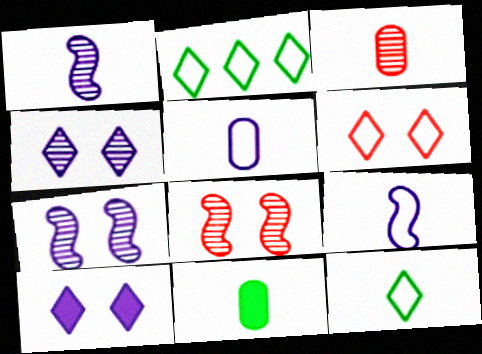[[3, 5, 11]]